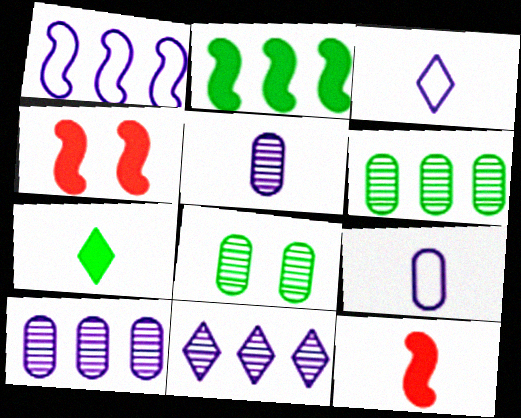[[3, 4, 6]]